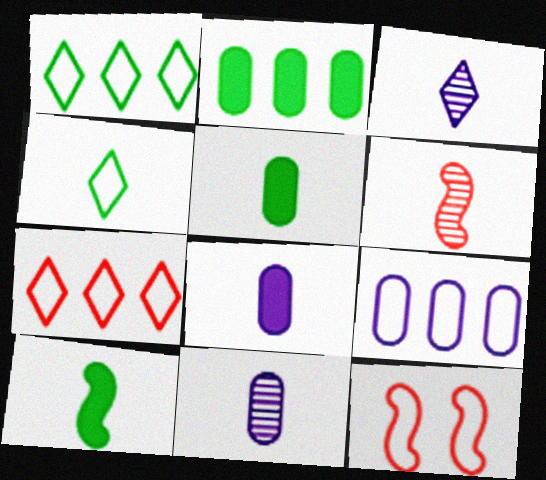[[2, 3, 12], 
[4, 6, 8], 
[4, 9, 12]]